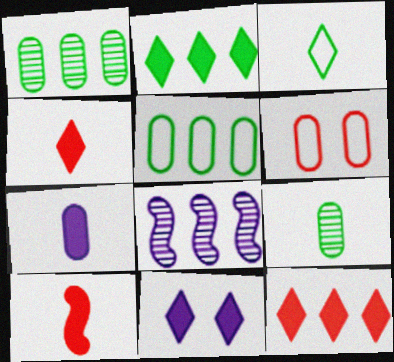[[1, 6, 7], 
[2, 4, 11], 
[5, 8, 12]]